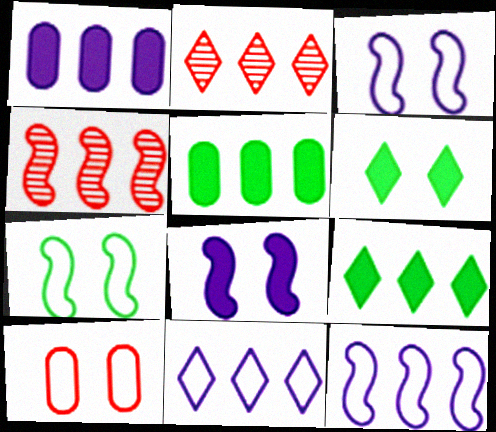[[2, 5, 12], 
[2, 9, 11], 
[4, 5, 11]]